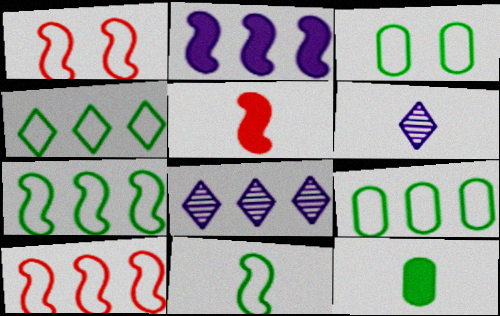[[1, 8, 12], 
[3, 4, 11], 
[3, 5, 8], 
[4, 7, 9]]